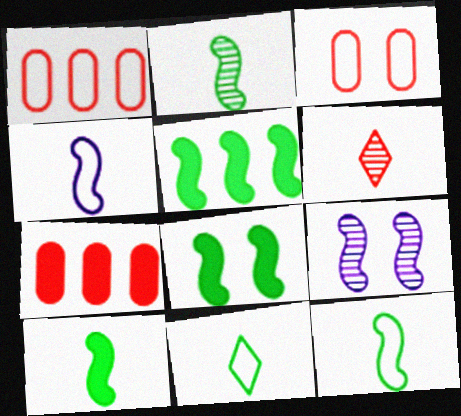[[2, 10, 12], 
[5, 8, 10], 
[7, 9, 11]]